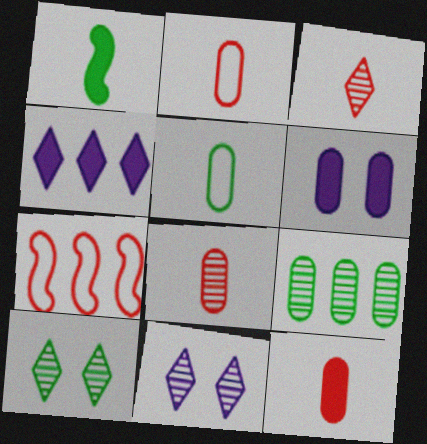[[2, 6, 9], 
[2, 8, 12], 
[4, 7, 9]]